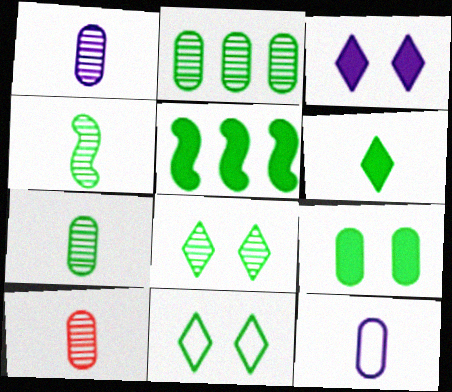[[1, 7, 10], 
[2, 4, 8], 
[5, 6, 9], 
[5, 7, 11]]